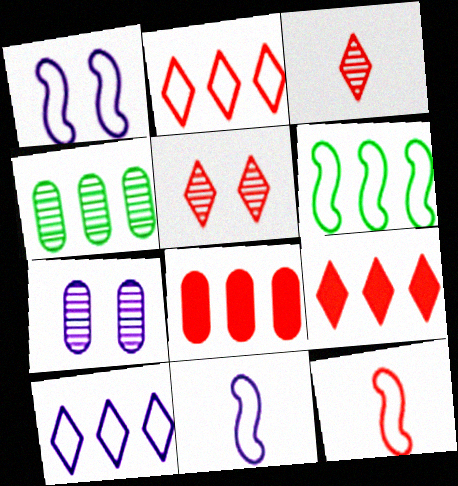[[1, 6, 12], 
[5, 8, 12]]